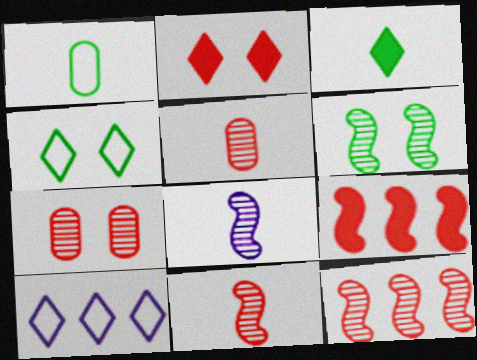[[6, 8, 12]]